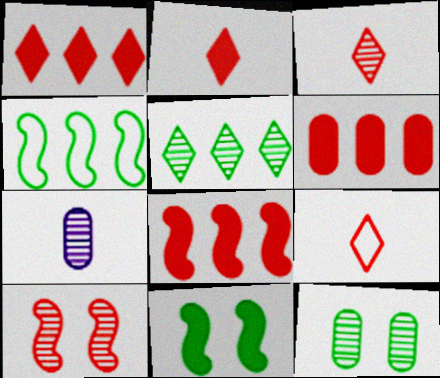[[1, 6, 8], 
[2, 3, 9], 
[5, 7, 10], 
[6, 9, 10]]